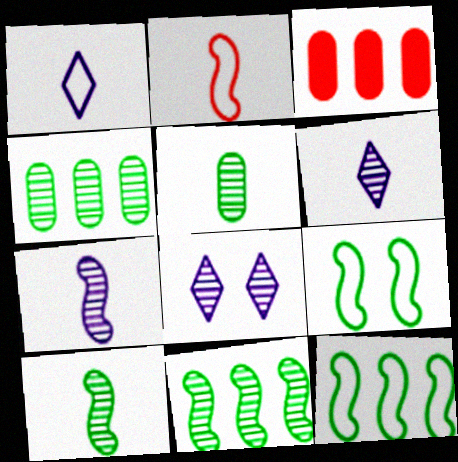[[3, 6, 9]]